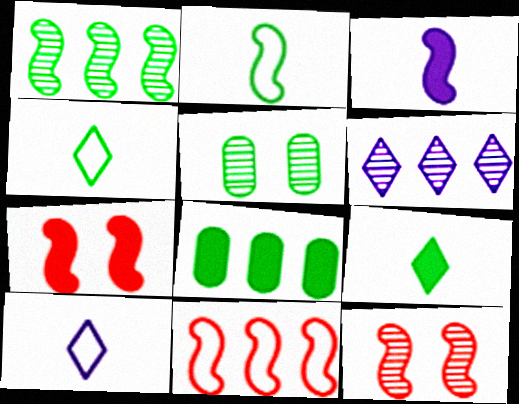[[6, 8, 11], 
[8, 10, 12]]